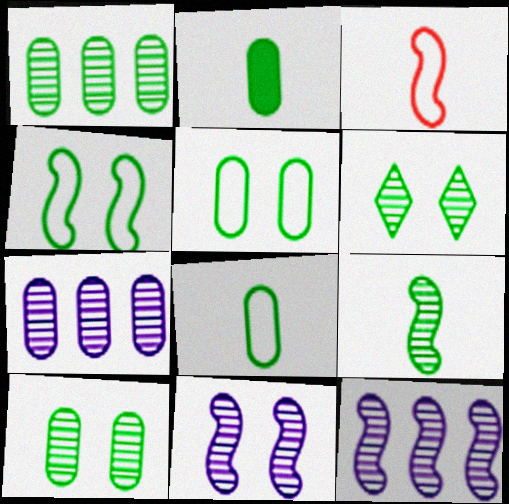[[1, 2, 5], 
[1, 6, 9]]